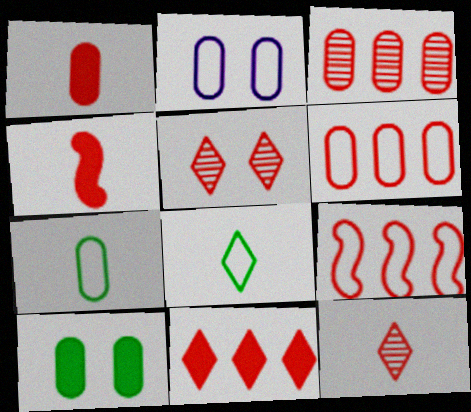[[1, 5, 9], 
[2, 6, 7], 
[2, 8, 9], 
[3, 9, 11], 
[4, 5, 6]]